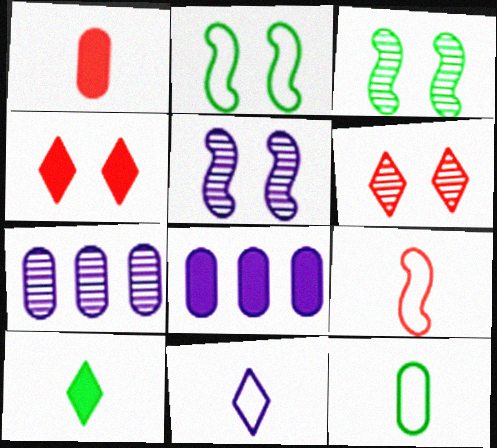[[5, 8, 11], 
[9, 11, 12]]